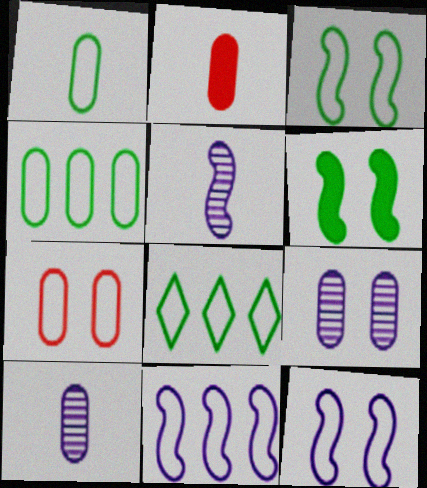[[1, 2, 10], 
[1, 3, 8], 
[2, 4, 9]]